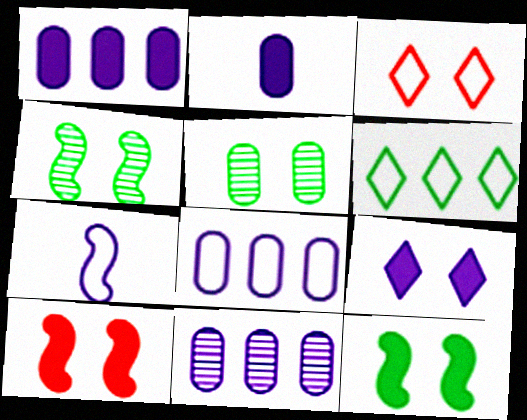[[1, 8, 11], 
[7, 9, 11]]